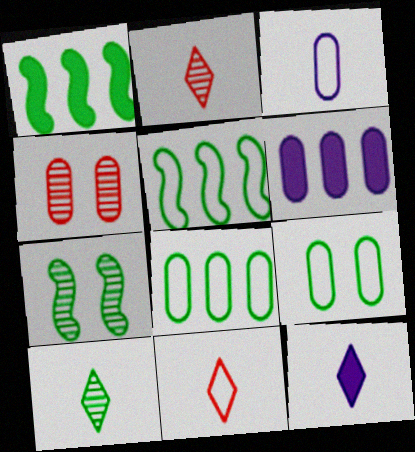[[1, 9, 10], 
[4, 5, 12], 
[6, 7, 11], 
[10, 11, 12]]